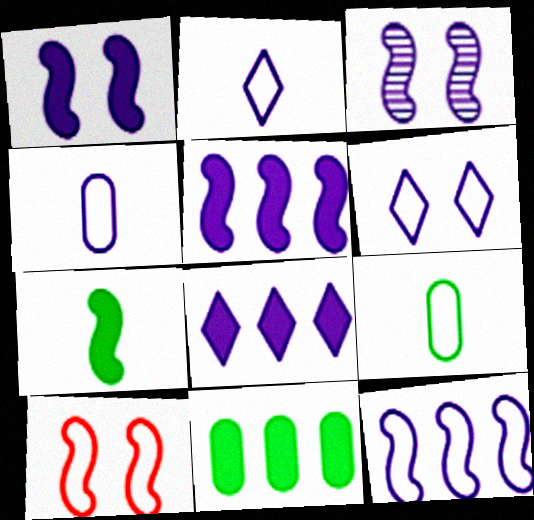[[3, 4, 8], 
[4, 6, 12]]